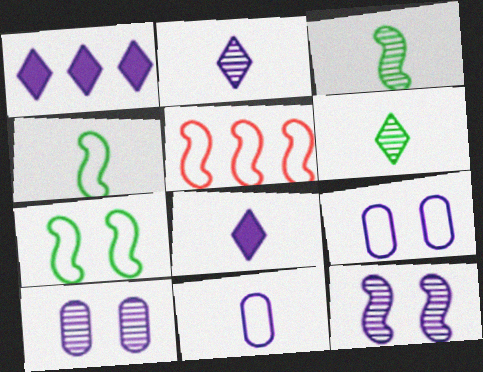[[1, 11, 12]]